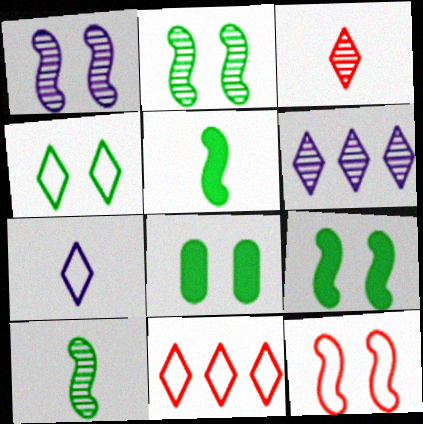[[1, 9, 12], 
[2, 4, 8], 
[4, 7, 11]]